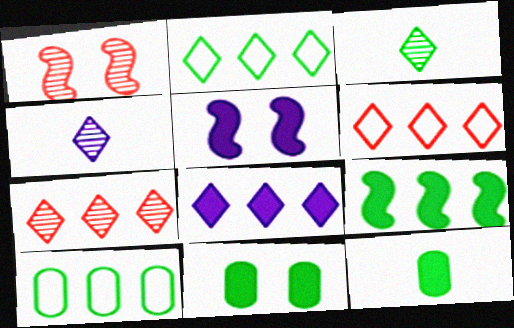[[2, 7, 8]]